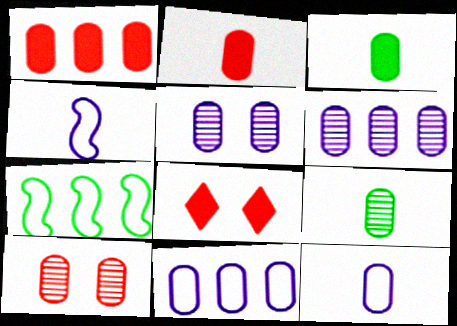[[2, 9, 12], 
[3, 10, 11], 
[6, 9, 10]]